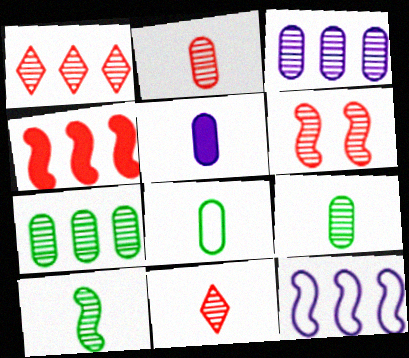[[1, 2, 6], 
[2, 5, 8]]